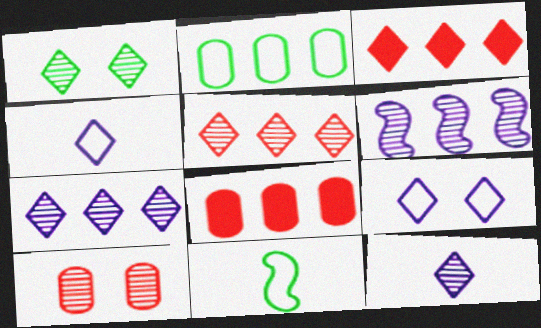[[1, 3, 4], 
[1, 5, 12], 
[2, 3, 6]]